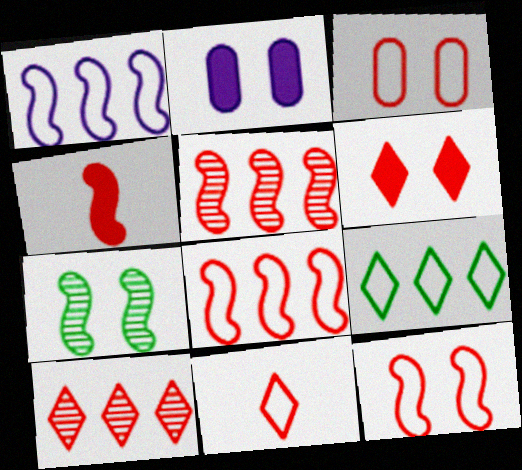[[1, 4, 7], 
[3, 4, 10], 
[3, 8, 11], 
[4, 5, 12], 
[6, 10, 11]]